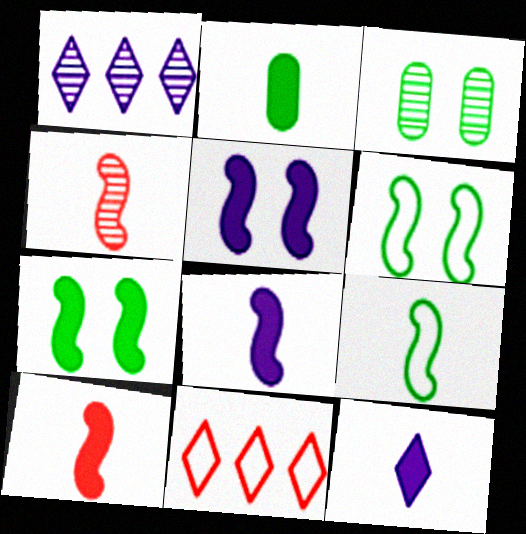[[1, 3, 4], 
[2, 10, 12], 
[3, 8, 11], 
[4, 8, 9]]